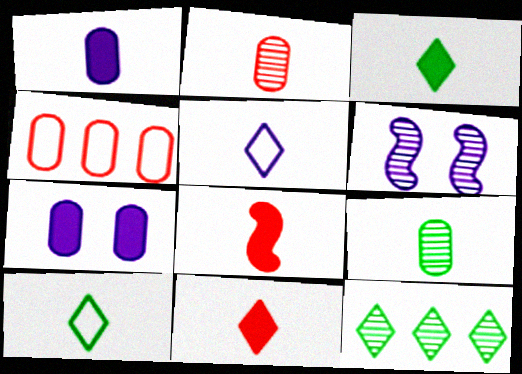[[1, 3, 8], 
[2, 6, 12], 
[3, 4, 6], 
[4, 7, 9], 
[5, 8, 9]]